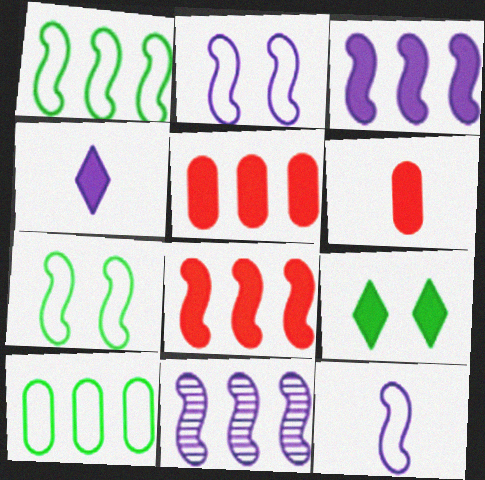[[1, 8, 11], 
[3, 6, 9]]